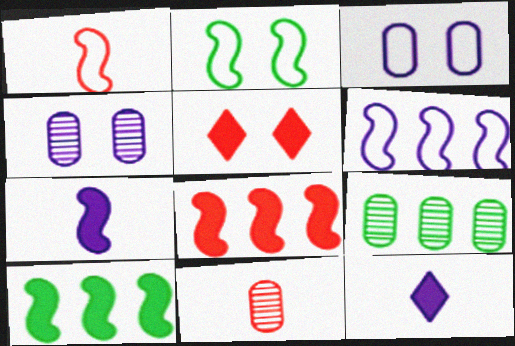[[1, 2, 6], 
[2, 4, 5], 
[4, 6, 12], 
[4, 9, 11]]